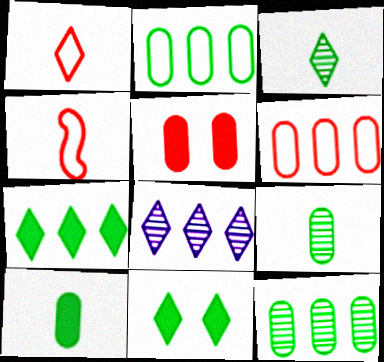[[1, 8, 11]]